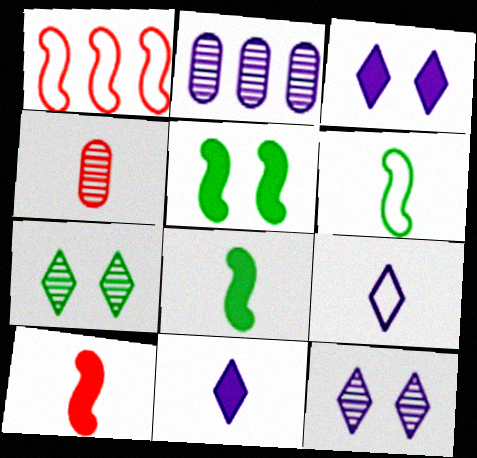[[4, 6, 11], 
[4, 8, 9]]